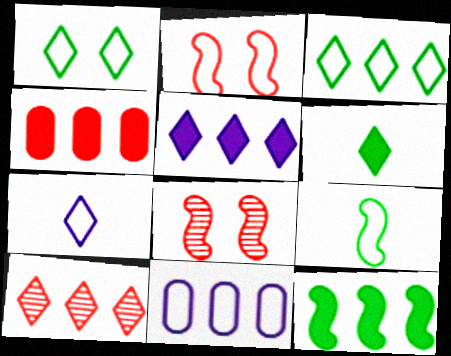[[3, 5, 10], 
[4, 5, 12], 
[6, 8, 11], 
[10, 11, 12]]